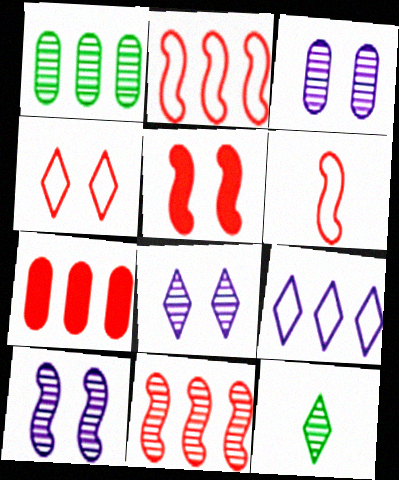[[3, 8, 10], 
[3, 11, 12], 
[5, 6, 11]]